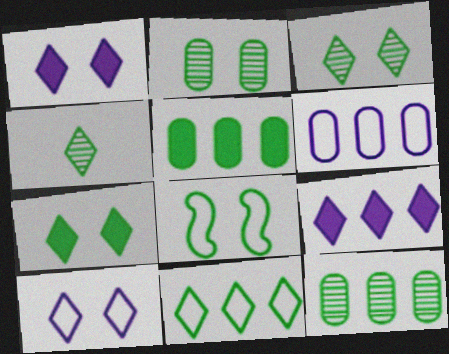[[2, 7, 8], 
[4, 5, 8], 
[4, 7, 11]]